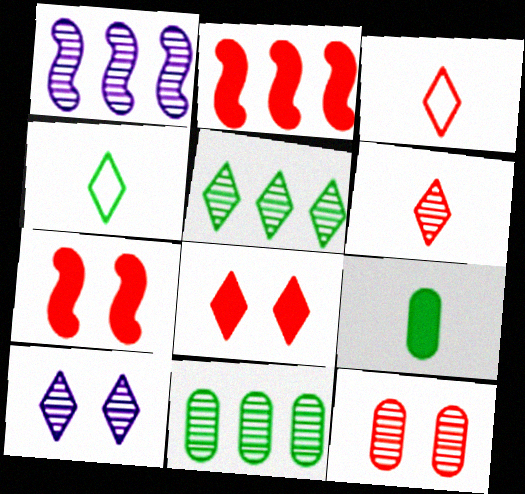[[2, 3, 12], 
[5, 6, 10]]